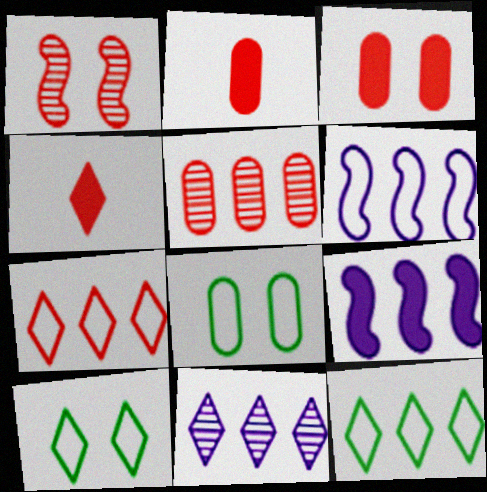[[1, 2, 7], 
[4, 10, 11], 
[5, 9, 12]]